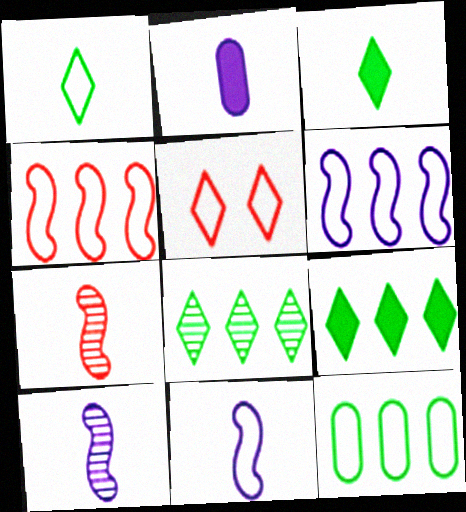[[1, 2, 7], 
[5, 11, 12]]